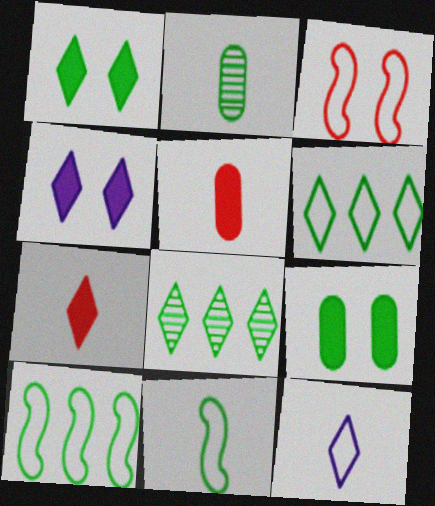[[1, 2, 10], 
[8, 9, 11]]